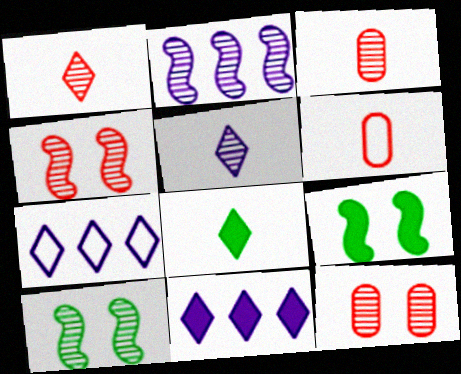[[3, 7, 9], 
[6, 10, 11]]